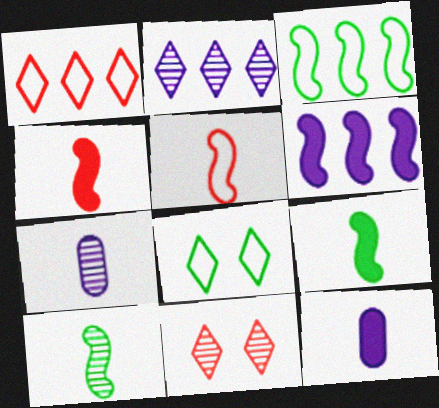[[3, 11, 12]]